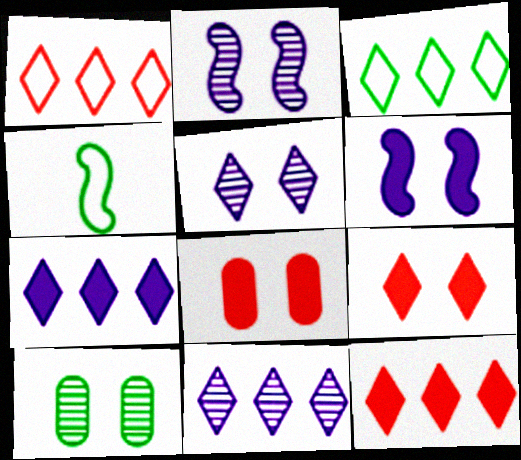[[3, 11, 12], 
[4, 8, 11]]